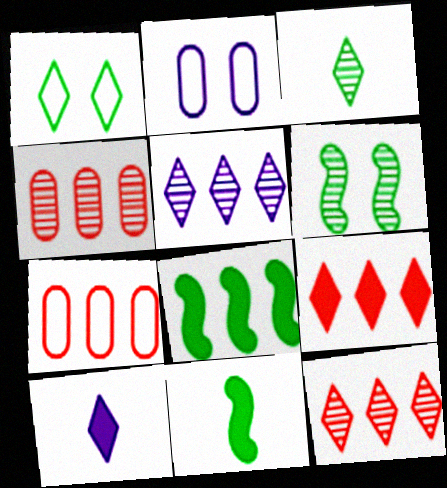[[1, 10, 12], 
[2, 11, 12], 
[5, 7, 8], 
[6, 7, 10]]